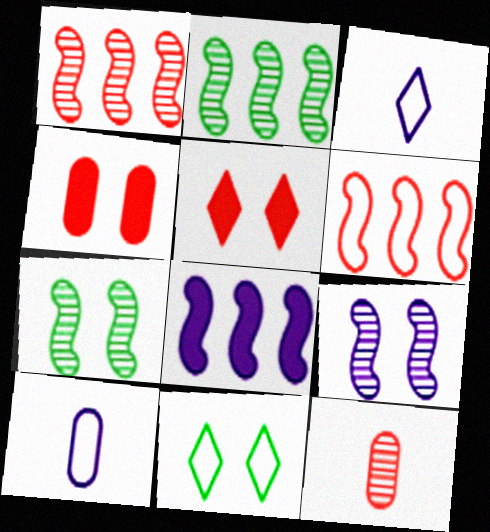[[2, 3, 4], 
[2, 5, 10], 
[2, 6, 8], 
[4, 9, 11], 
[5, 6, 12], 
[6, 10, 11], 
[8, 11, 12]]